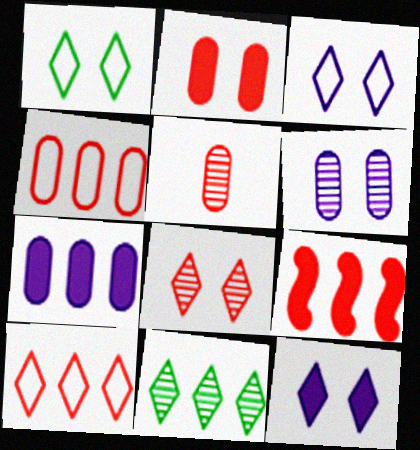[[1, 8, 12], 
[2, 4, 5]]